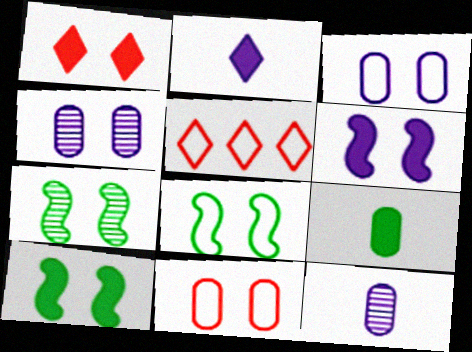[[1, 3, 7], 
[1, 4, 8], 
[5, 10, 12], 
[7, 8, 10]]